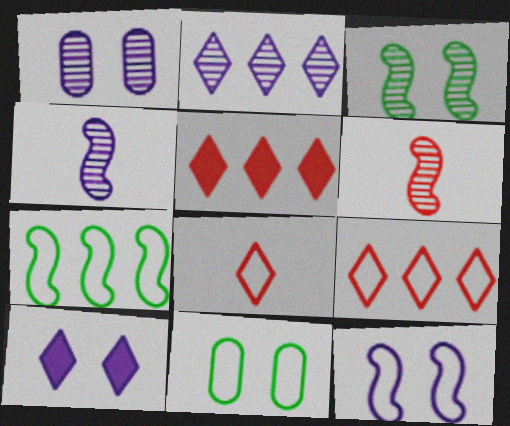[[1, 2, 4], 
[1, 10, 12], 
[4, 5, 11]]